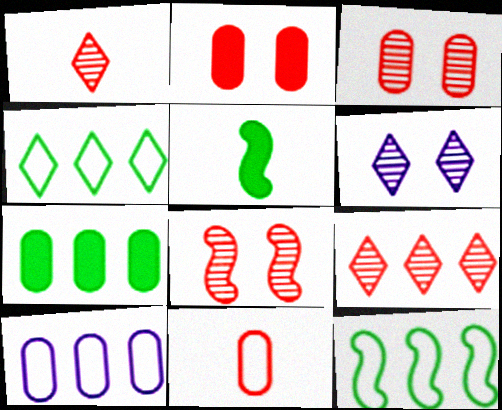[]